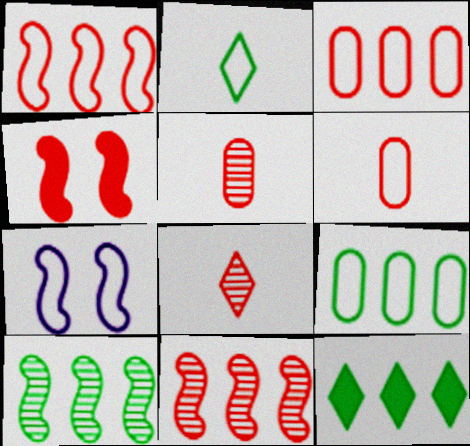[[2, 3, 7], 
[3, 4, 8], 
[5, 7, 12], 
[9, 10, 12]]